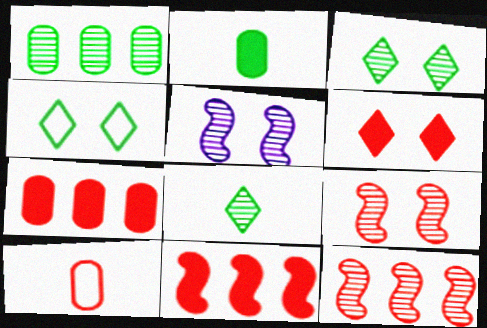[[6, 10, 12]]